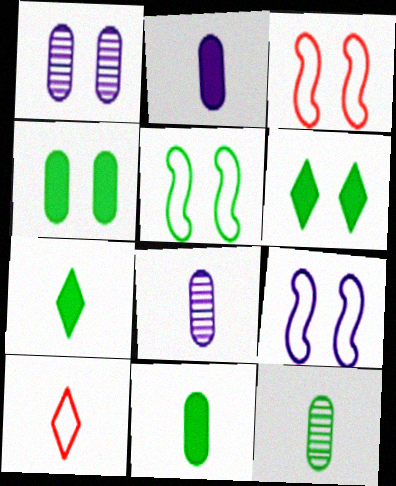[[1, 3, 6], 
[3, 5, 9]]